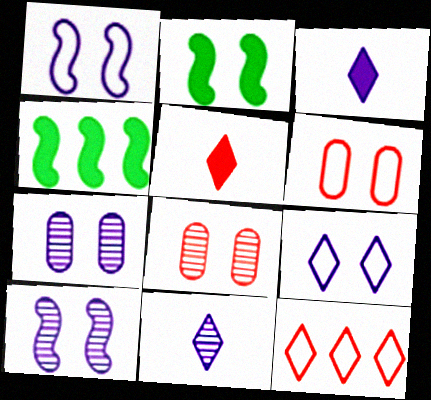[[2, 8, 9], 
[4, 6, 11]]